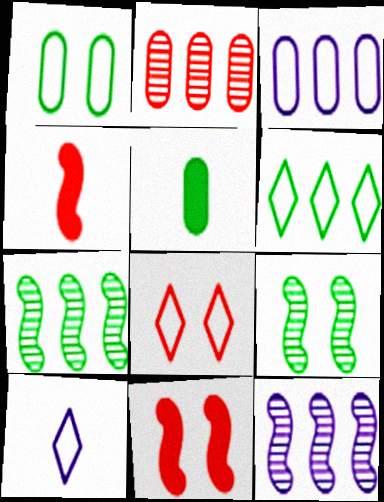[[2, 4, 8], 
[5, 6, 9], 
[5, 8, 12], 
[6, 8, 10]]